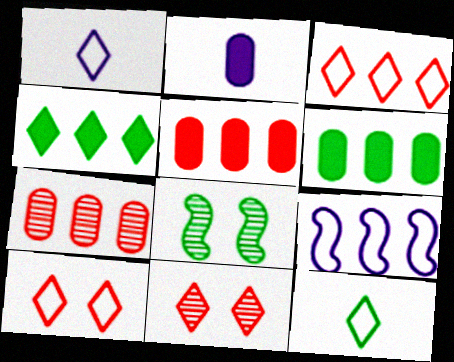[[1, 4, 11], 
[1, 5, 8], 
[2, 3, 8], 
[4, 7, 9], 
[6, 8, 12]]